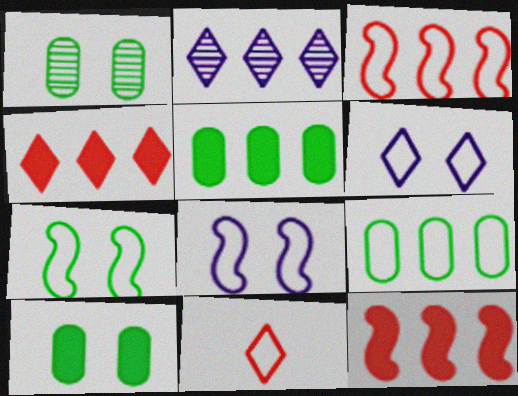[[2, 3, 5], 
[2, 9, 12], 
[8, 9, 11]]